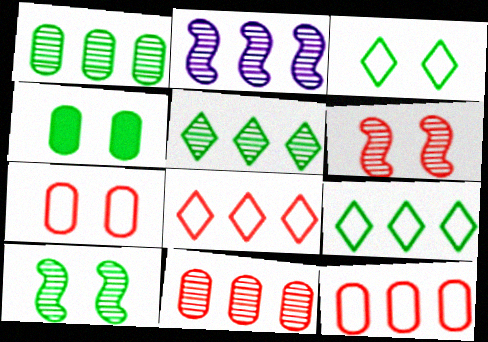[[2, 5, 11], 
[3, 4, 10]]